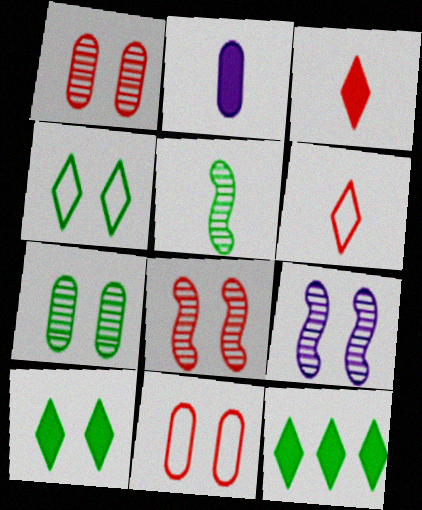[[2, 5, 6], 
[9, 10, 11]]